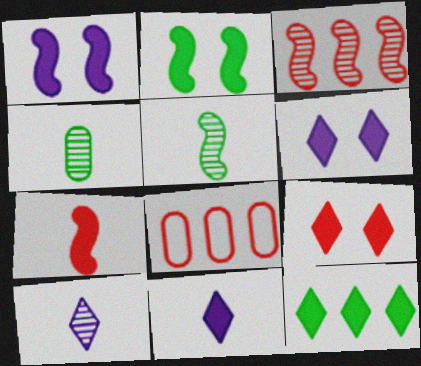[[2, 8, 10], 
[5, 6, 8], 
[9, 11, 12]]